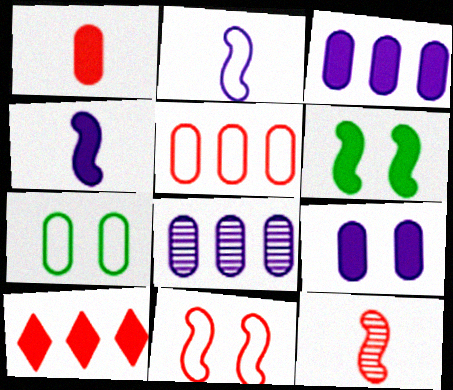[[1, 7, 8]]